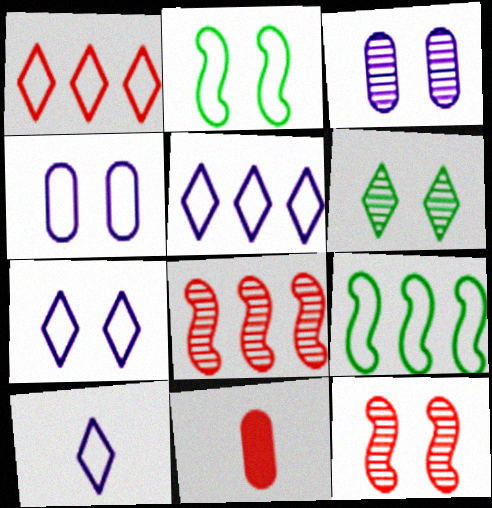[[1, 11, 12], 
[3, 6, 12], 
[5, 7, 10]]